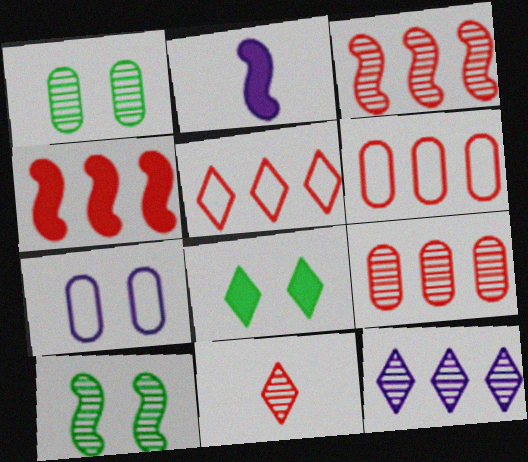[[1, 2, 5], 
[2, 7, 12], 
[4, 5, 9]]